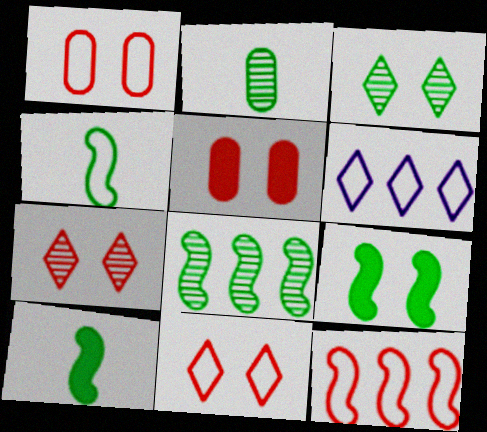[[1, 4, 6], 
[2, 3, 8], 
[4, 8, 9]]